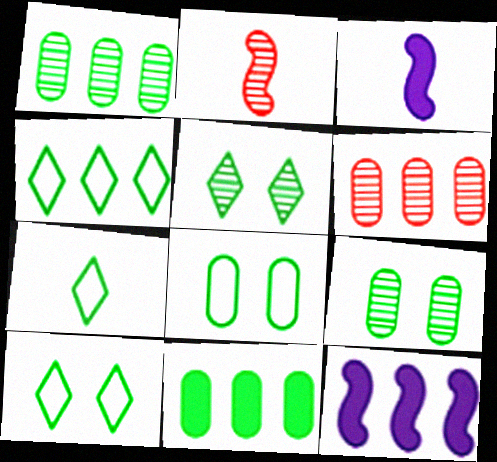[[3, 6, 10], 
[4, 6, 12], 
[4, 7, 10]]